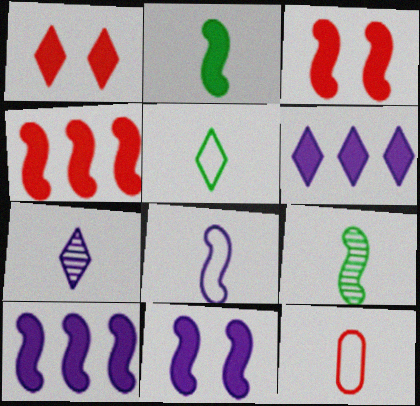[[2, 3, 10], 
[2, 4, 11], 
[2, 7, 12], 
[5, 8, 12]]